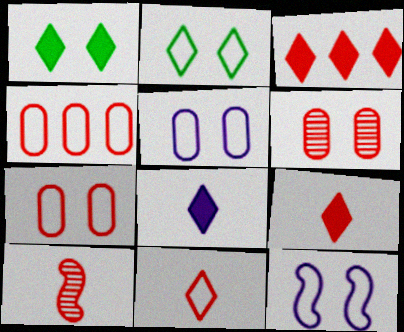[[1, 3, 8], 
[1, 6, 12], 
[2, 7, 12], 
[3, 7, 10]]